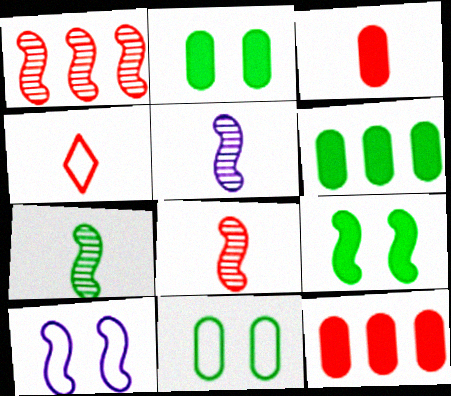[[3, 4, 8], 
[5, 7, 8]]